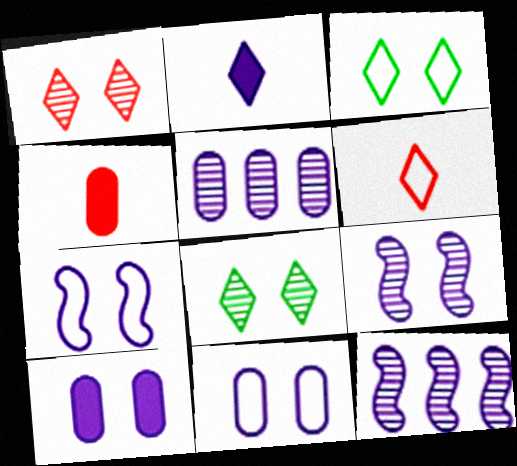[[2, 5, 7], 
[2, 11, 12], 
[3, 4, 12]]